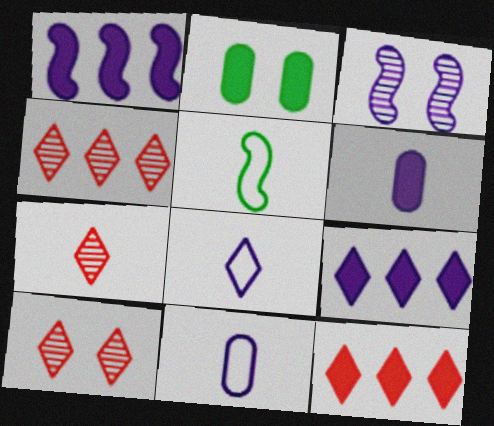[[3, 9, 11], 
[4, 7, 10], 
[5, 6, 7]]